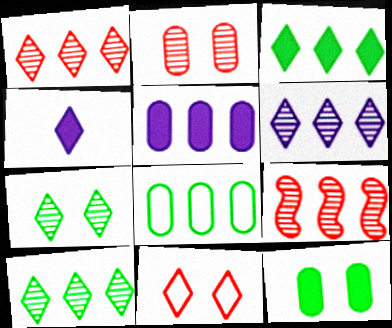[[1, 6, 10], 
[4, 10, 11]]